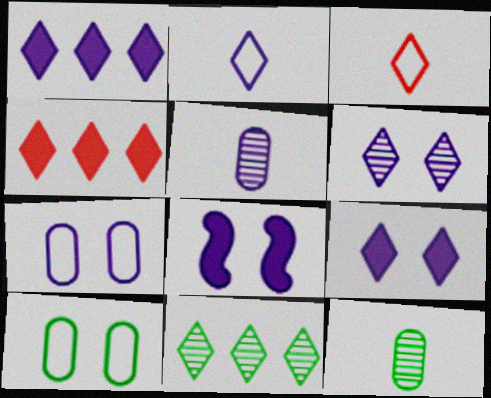[[1, 2, 6], 
[3, 9, 11], 
[6, 7, 8]]